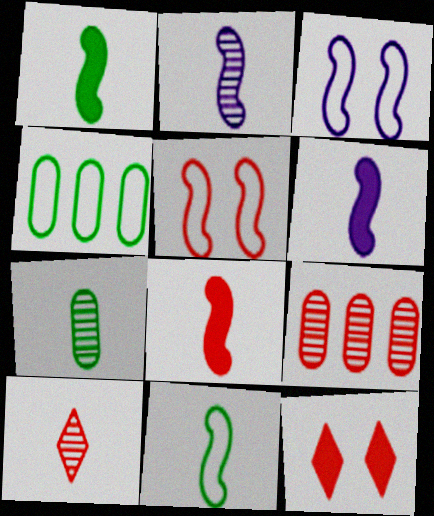[[1, 6, 8], 
[2, 4, 12], 
[2, 7, 10], 
[2, 8, 11]]